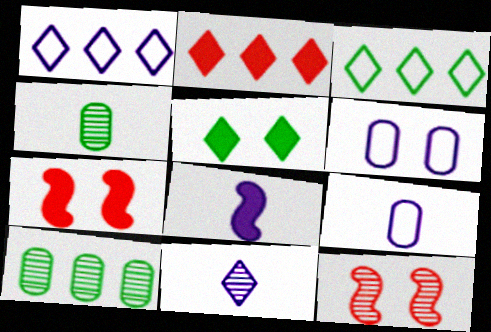[[1, 4, 7], 
[5, 6, 12], 
[8, 9, 11], 
[10, 11, 12]]